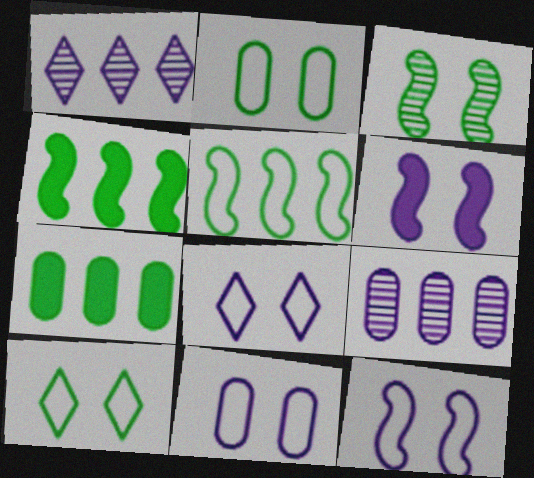[[8, 11, 12]]